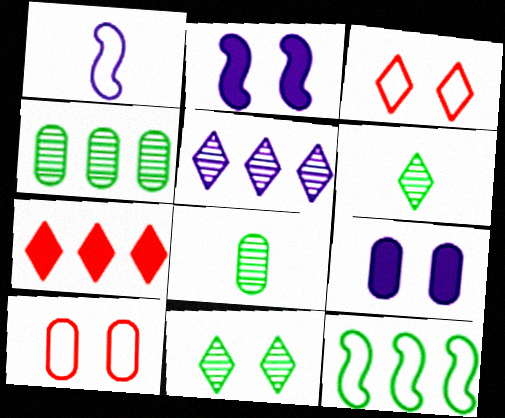[[1, 5, 9], 
[2, 10, 11]]